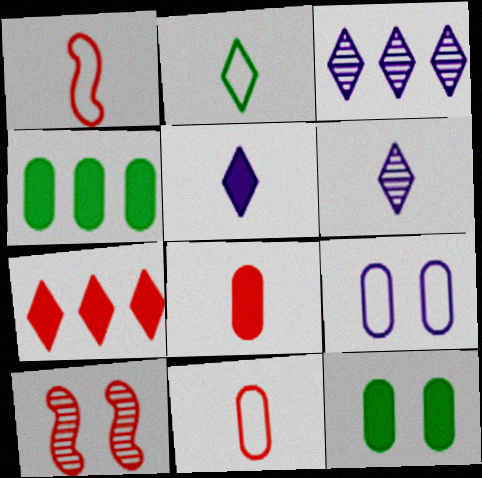[[1, 3, 12], 
[7, 10, 11]]